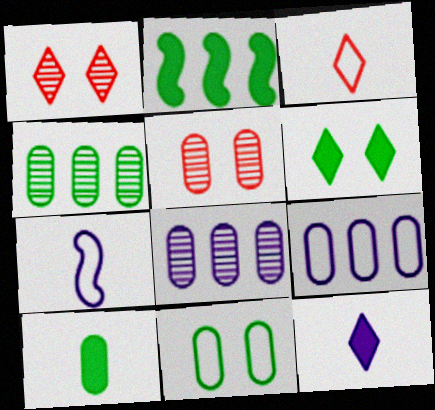[[2, 6, 10], 
[4, 10, 11], 
[5, 9, 10]]